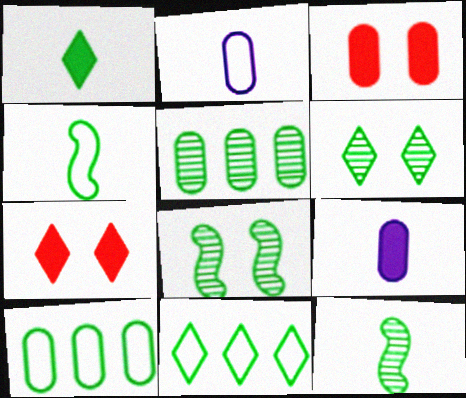[[1, 6, 11], 
[1, 8, 10], 
[2, 3, 5], 
[5, 6, 12]]